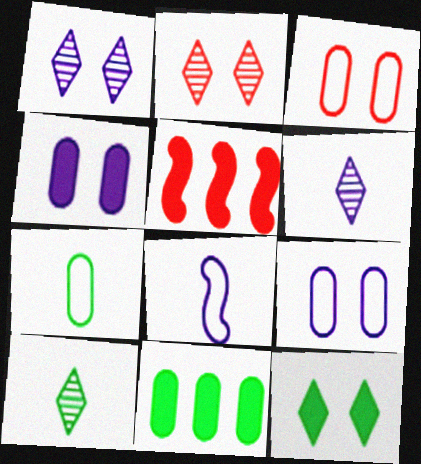[[1, 5, 7], 
[2, 8, 11], 
[5, 9, 10]]